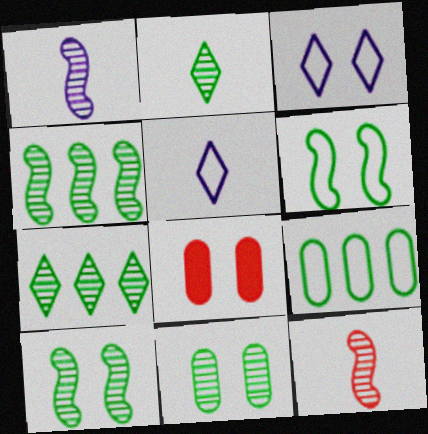[[2, 4, 11], 
[3, 8, 10], 
[4, 5, 8]]